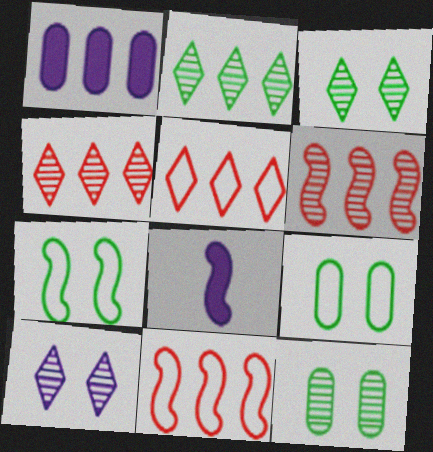[[1, 2, 11], 
[4, 8, 9], 
[5, 8, 12], 
[6, 7, 8]]